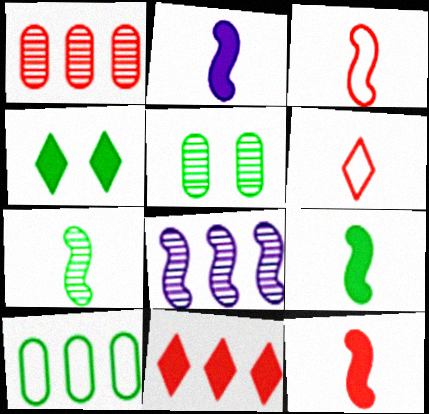[[2, 3, 7], 
[2, 9, 12], 
[4, 7, 10], 
[8, 10, 11]]